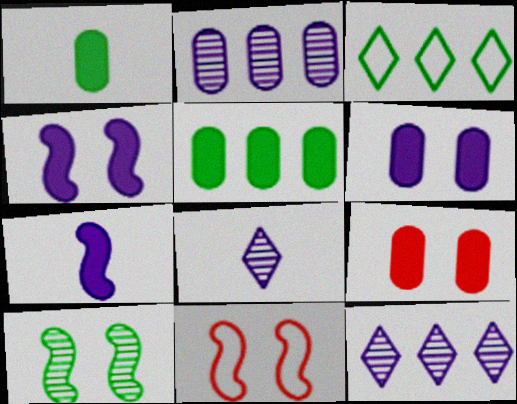[[1, 3, 10], 
[1, 11, 12], 
[4, 10, 11], 
[5, 8, 11]]